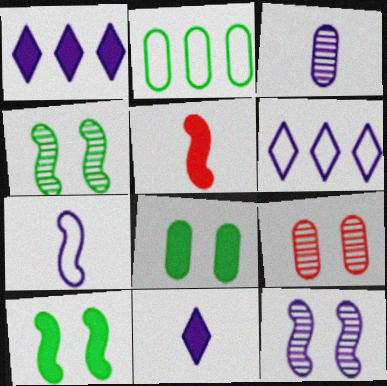[[1, 5, 8], 
[3, 7, 11]]